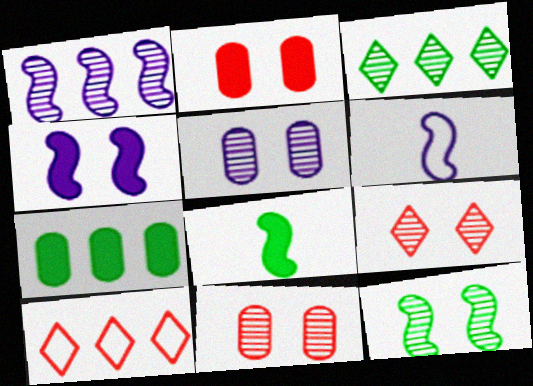[[1, 4, 6], 
[1, 7, 10], 
[2, 3, 6], 
[5, 8, 10], 
[5, 9, 12], 
[6, 7, 9]]